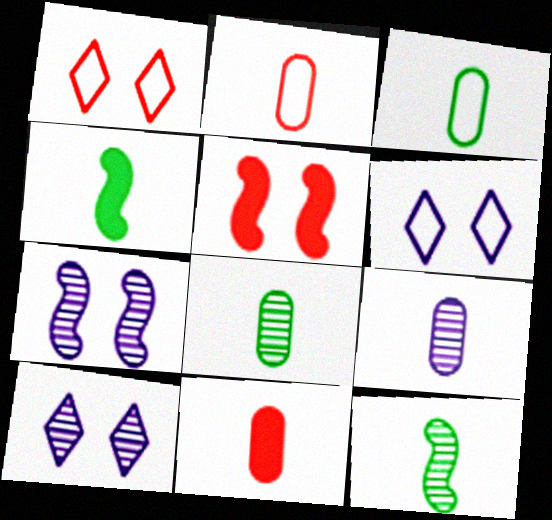[[3, 9, 11]]